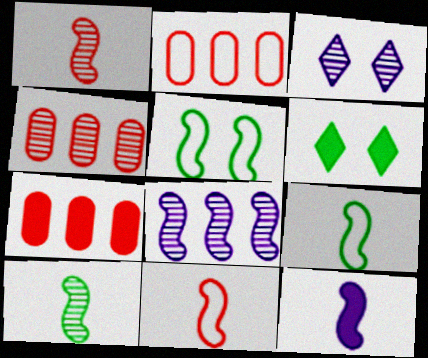[[1, 9, 12], 
[2, 4, 7], 
[3, 4, 10], 
[3, 7, 9], 
[6, 7, 12], 
[10, 11, 12]]